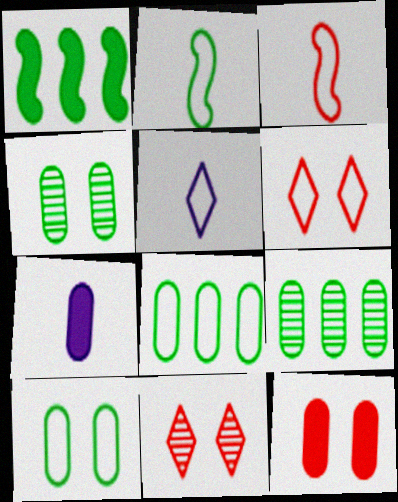[]